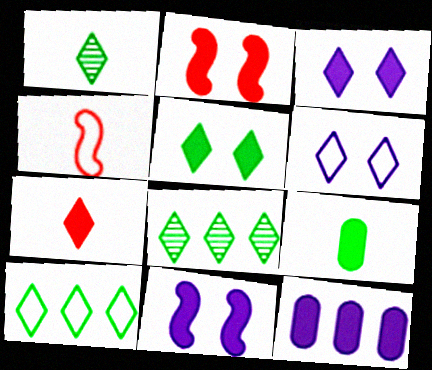[[1, 5, 10], 
[6, 7, 8]]